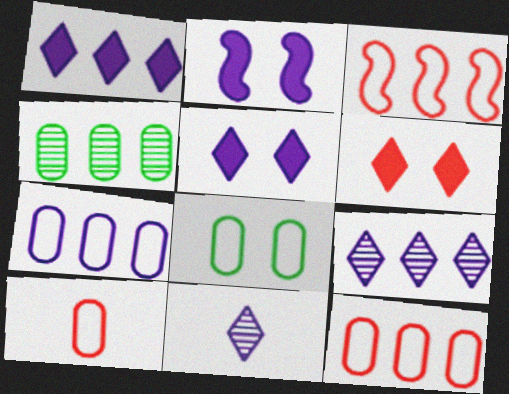[[1, 3, 4], 
[2, 7, 11], 
[7, 8, 10]]